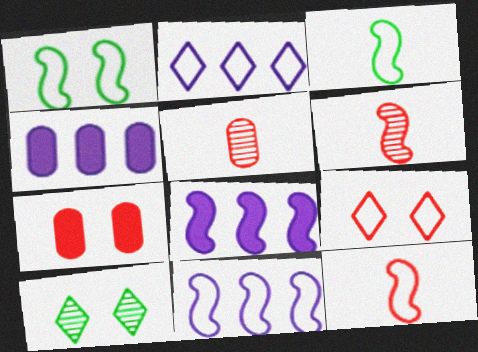[[1, 6, 8], 
[1, 11, 12], 
[4, 10, 12]]